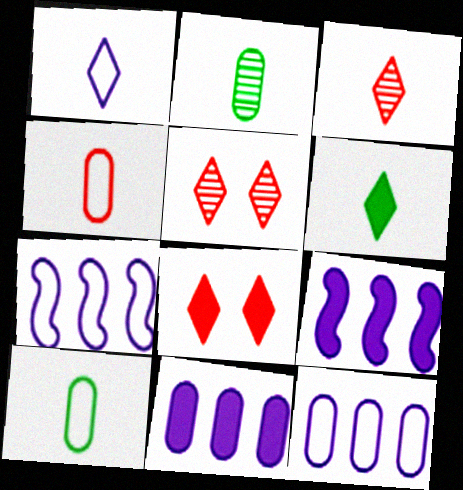[[1, 3, 6], 
[2, 7, 8], 
[5, 9, 10]]